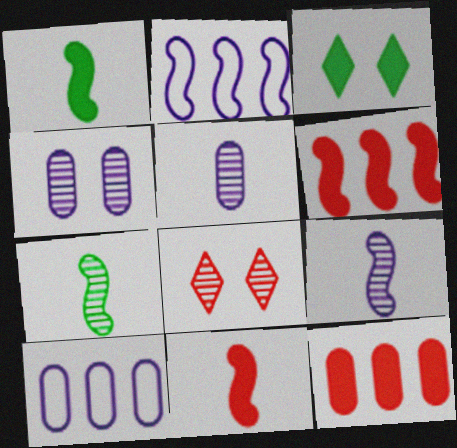[[1, 8, 10]]